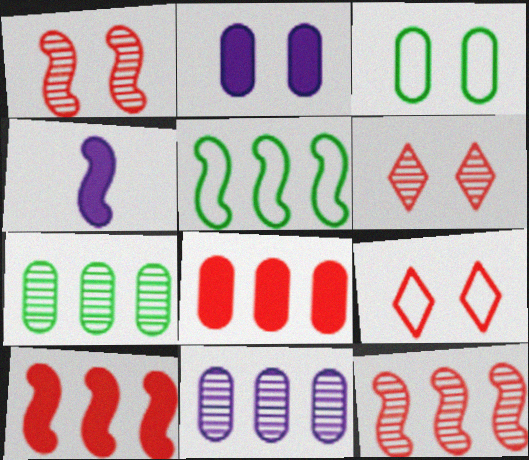[[1, 4, 5], 
[4, 7, 9]]